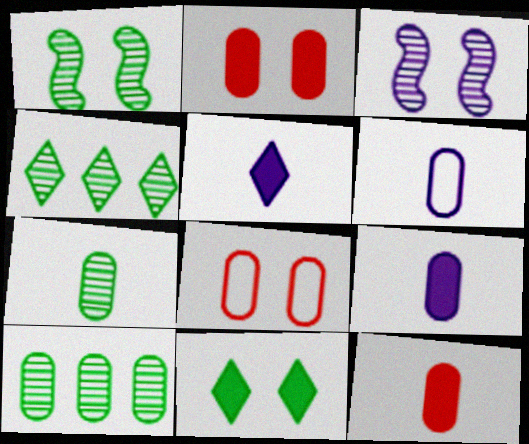[[1, 4, 7], 
[2, 6, 10], 
[3, 8, 11], 
[6, 7, 12], 
[8, 9, 10]]